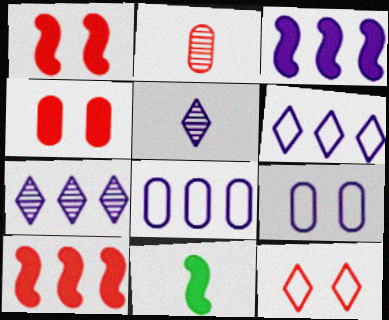[[1, 3, 11], 
[2, 10, 12], 
[3, 5, 9], 
[3, 7, 8]]